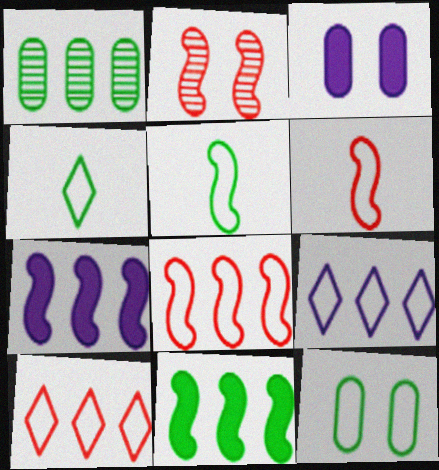[[1, 7, 10], 
[2, 5, 7], 
[6, 9, 12]]